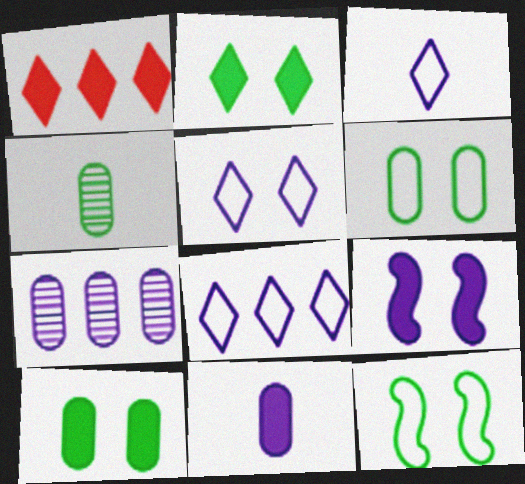[[3, 5, 8], 
[3, 7, 9]]